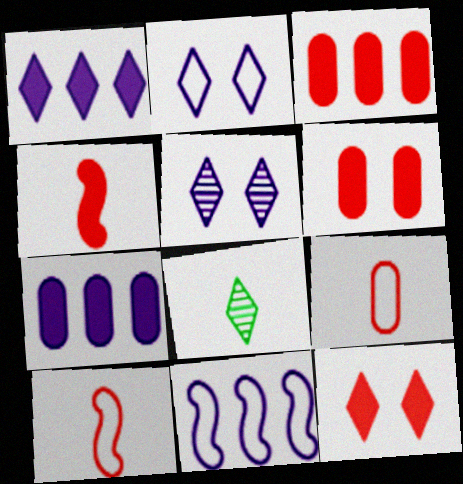[[3, 4, 12], 
[6, 8, 11]]